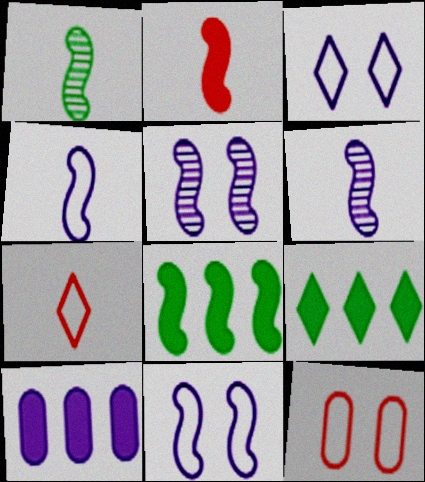[[1, 2, 4], 
[3, 6, 10], 
[6, 9, 12]]